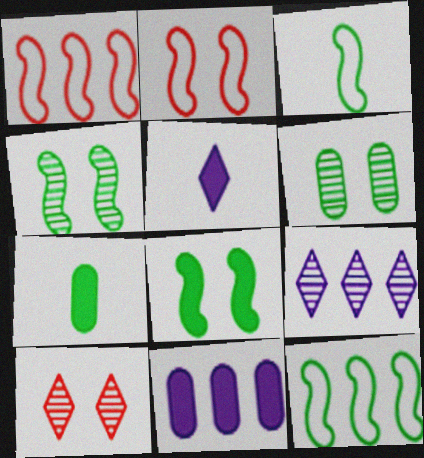[[1, 5, 6], 
[2, 7, 9], 
[3, 10, 11]]